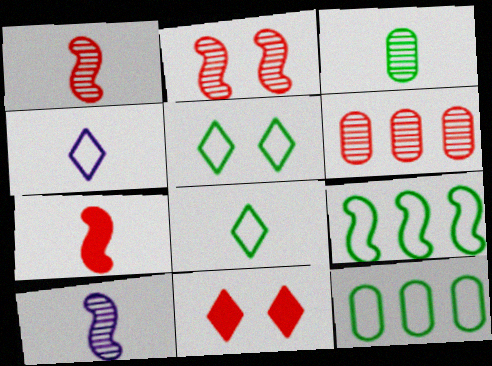[[3, 4, 7], 
[10, 11, 12]]